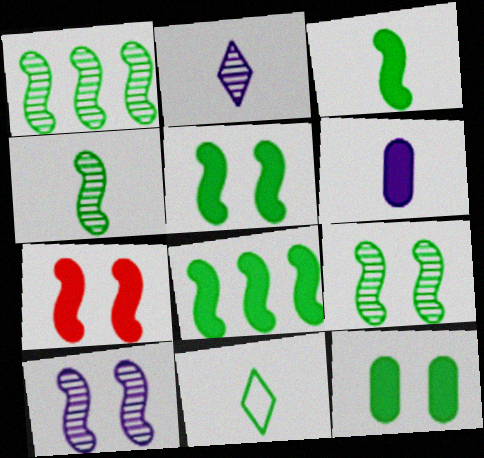[[1, 4, 9], 
[1, 11, 12], 
[3, 5, 8]]